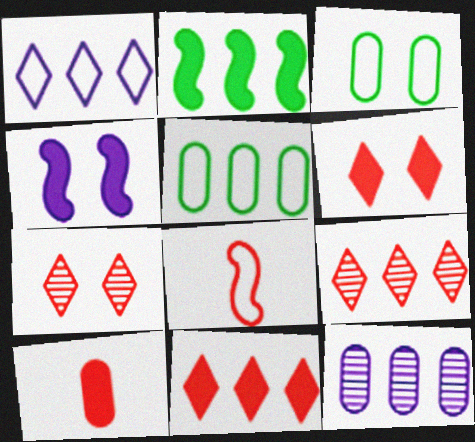[[1, 3, 8], 
[3, 4, 7], 
[3, 10, 12]]